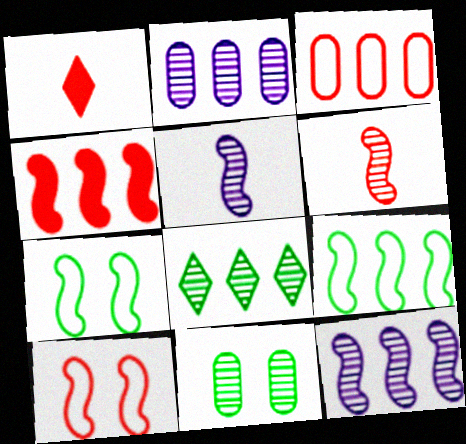[[1, 2, 7], 
[4, 5, 7], 
[4, 6, 10], 
[4, 9, 12]]